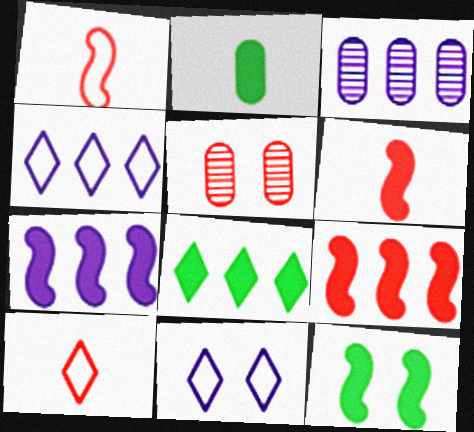[[2, 8, 12], 
[3, 4, 7], 
[3, 10, 12], 
[5, 9, 10], 
[5, 11, 12], 
[6, 7, 12]]